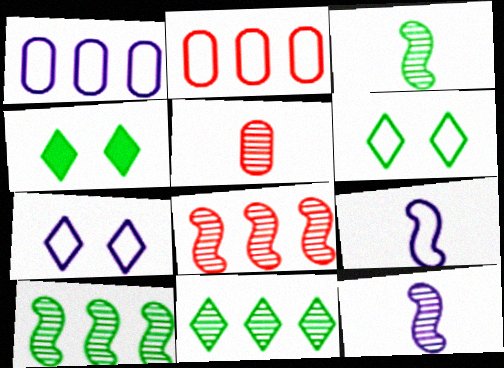[[1, 7, 9], 
[2, 4, 12], 
[2, 6, 9]]